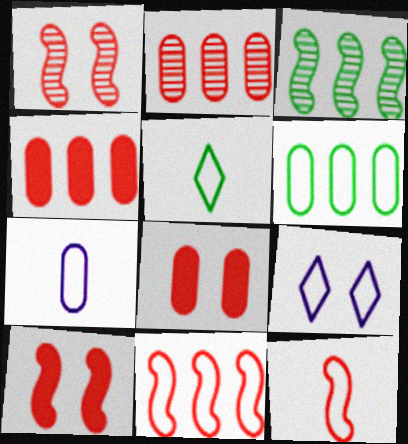[[5, 7, 12], 
[6, 9, 12]]